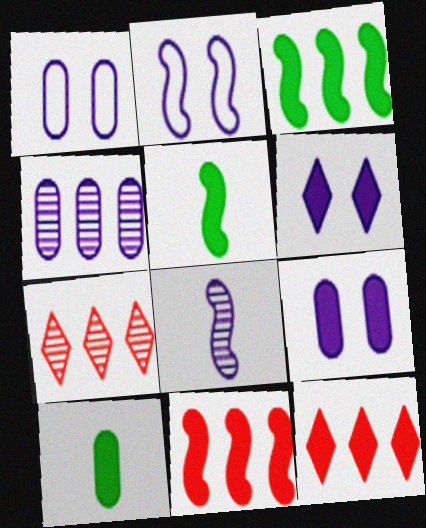[[1, 5, 7], 
[2, 7, 10], 
[5, 9, 12], 
[6, 10, 11]]